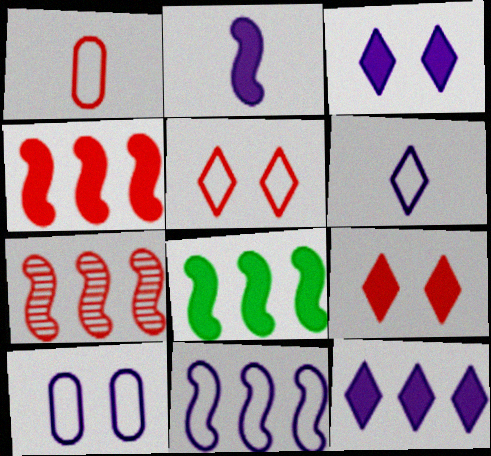[[1, 7, 9], 
[6, 10, 11], 
[7, 8, 11]]